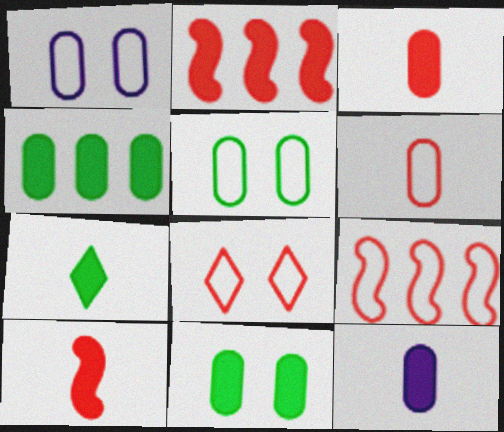[[6, 8, 9], 
[7, 10, 12]]